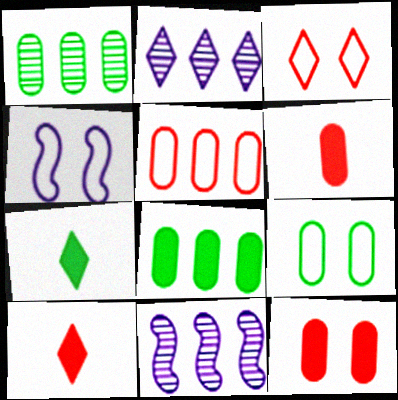[[1, 4, 10], 
[2, 3, 7], 
[3, 4, 9], 
[9, 10, 11]]